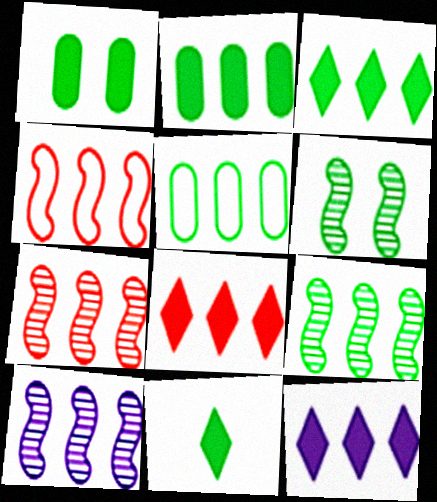[[3, 5, 9], 
[3, 8, 12], 
[5, 6, 11], 
[5, 7, 12], 
[5, 8, 10], 
[7, 9, 10]]